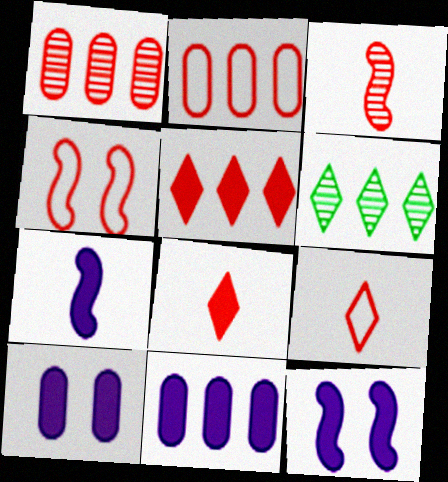[[1, 4, 8], 
[2, 4, 9]]